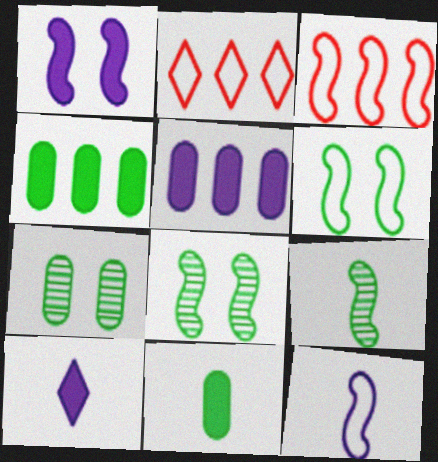[[1, 3, 9], 
[1, 5, 10], 
[3, 6, 12], 
[3, 7, 10]]